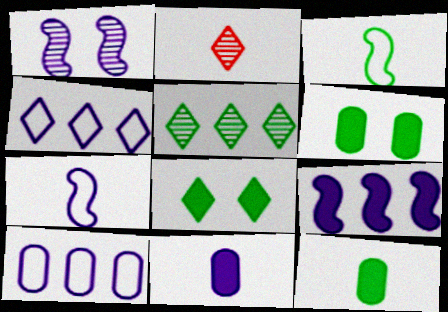[[1, 4, 11], 
[1, 7, 9], 
[2, 3, 11], 
[2, 4, 8], 
[2, 7, 12], 
[3, 5, 6]]